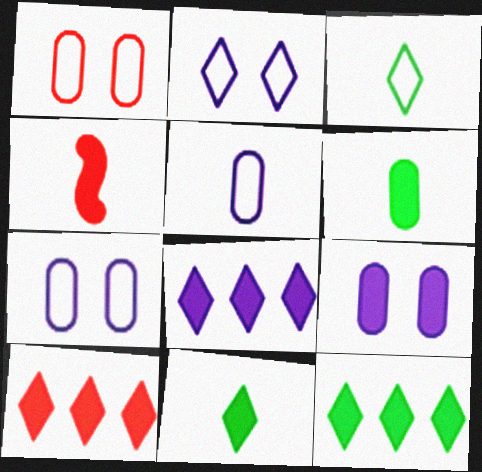[[4, 9, 12], 
[8, 10, 12]]